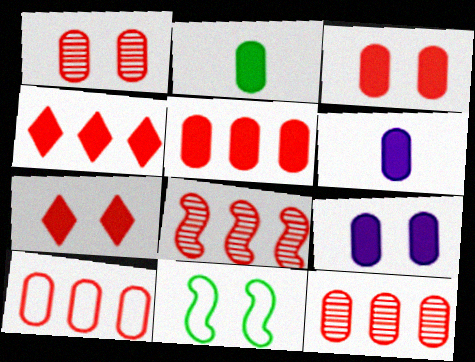[[2, 5, 9], 
[4, 8, 10], 
[5, 10, 12]]